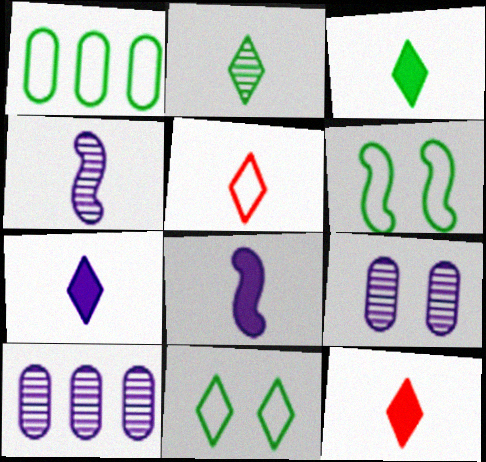[[2, 5, 7], 
[3, 7, 12], 
[6, 10, 12]]